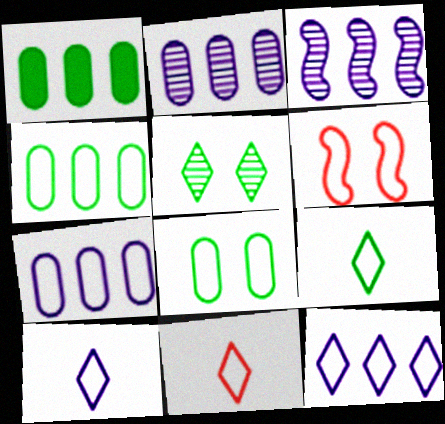[[4, 6, 10], 
[6, 7, 9], 
[9, 10, 11]]